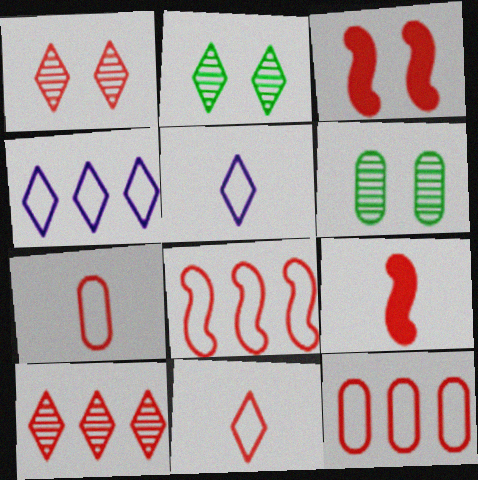[[1, 9, 12], 
[3, 7, 10], 
[4, 6, 9]]